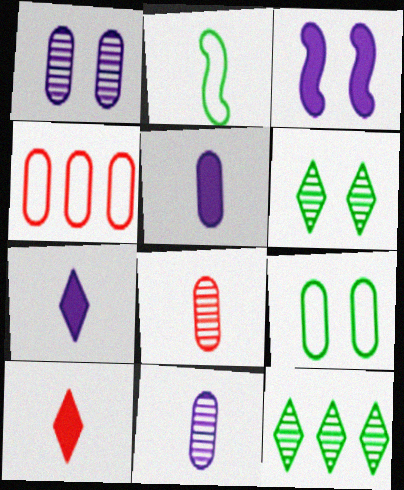[[2, 7, 8], 
[2, 10, 11]]